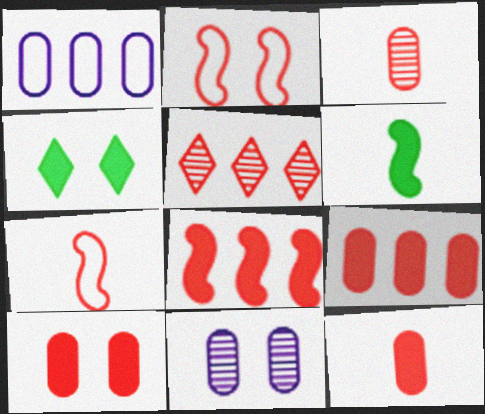[[2, 4, 11], 
[2, 5, 12], 
[5, 7, 10], 
[9, 10, 12]]